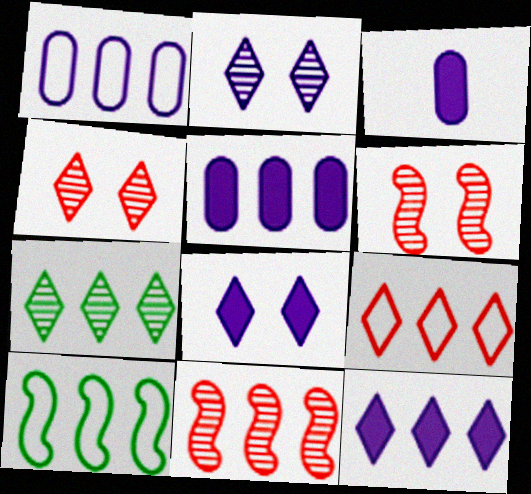[[1, 9, 10], 
[3, 4, 10], 
[7, 9, 12]]